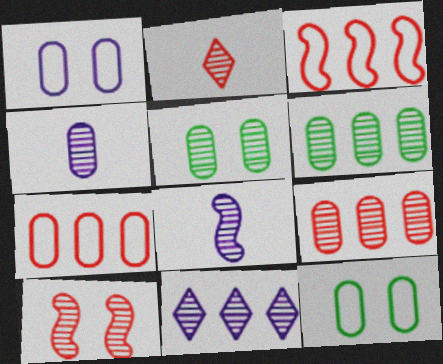[[2, 9, 10], 
[4, 5, 9]]